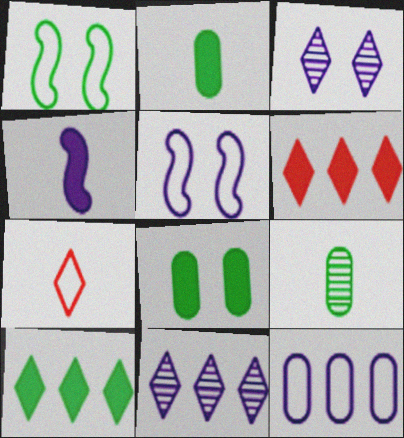[[1, 7, 12], 
[1, 9, 10], 
[3, 4, 12], 
[3, 7, 10], 
[4, 6, 8], 
[4, 7, 9], 
[5, 6, 9]]